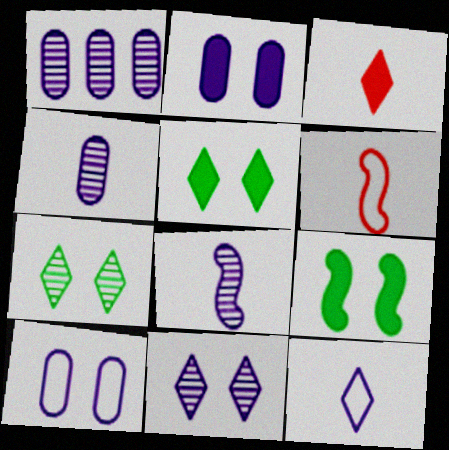[[1, 5, 6], 
[1, 8, 11]]